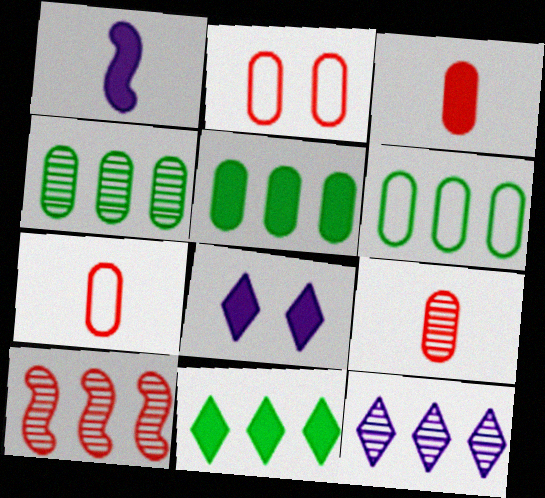[[3, 7, 9], 
[4, 5, 6], 
[4, 10, 12]]